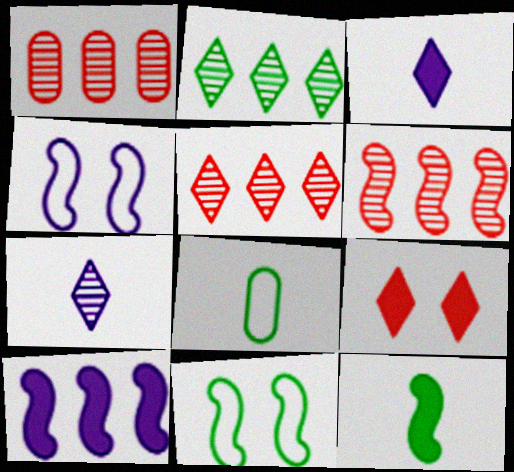[[1, 3, 11], 
[1, 5, 6], 
[4, 6, 12]]